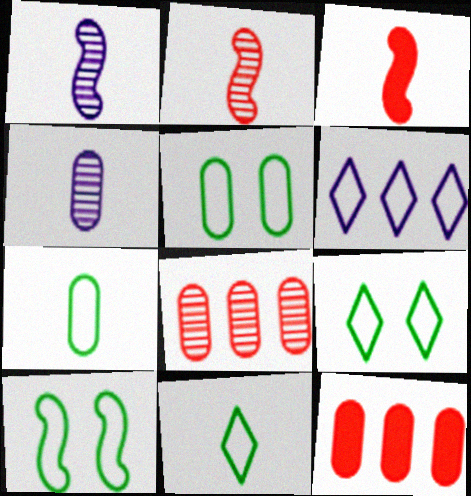[[1, 9, 12], 
[3, 4, 11], 
[4, 5, 12], 
[5, 9, 10]]